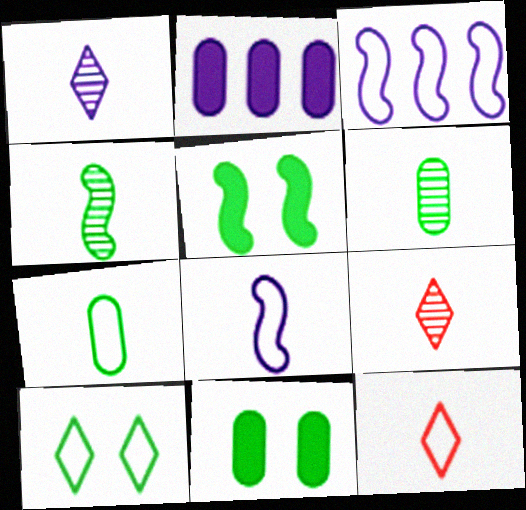[[3, 9, 11], 
[7, 8, 12]]